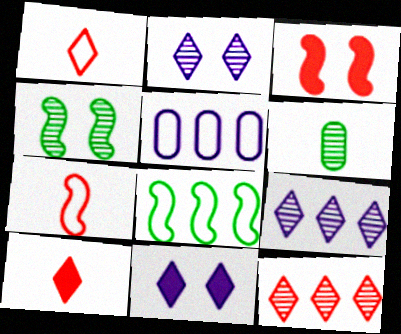[[4, 5, 10]]